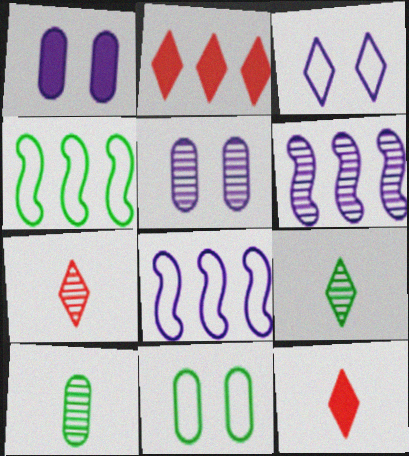[[1, 4, 7], 
[2, 3, 9], 
[4, 5, 12], 
[6, 11, 12]]